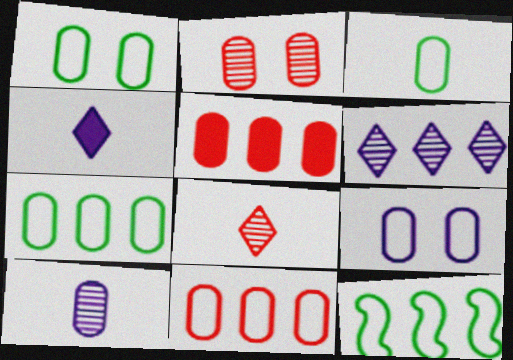[[1, 3, 7], 
[1, 5, 10], 
[2, 4, 12], 
[3, 9, 11], 
[5, 6, 12]]